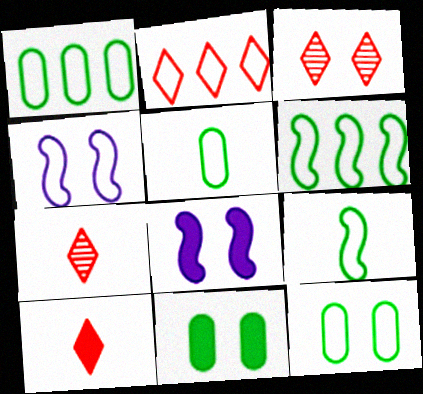[[1, 5, 12], 
[1, 7, 8], 
[2, 3, 10], 
[2, 4, 5], 
[3, 4, 11], 
[3, 8, 12]]